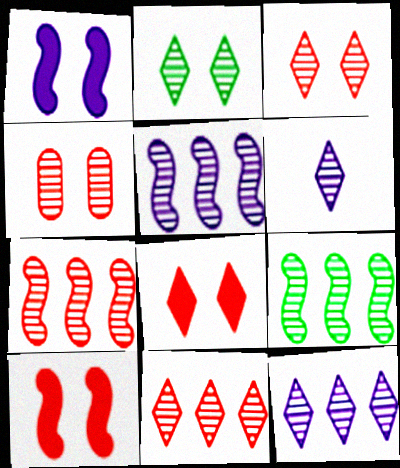[[2, 6, 11], 
[4, 6, 9], 
[5, 7, 9]]